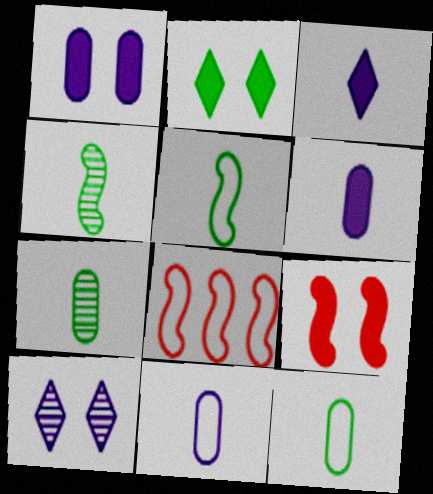[[1, 2, 9]]